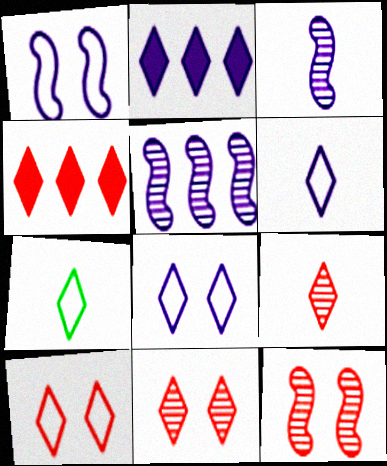[[2, 7, 11], 
[4, 9, 10]]